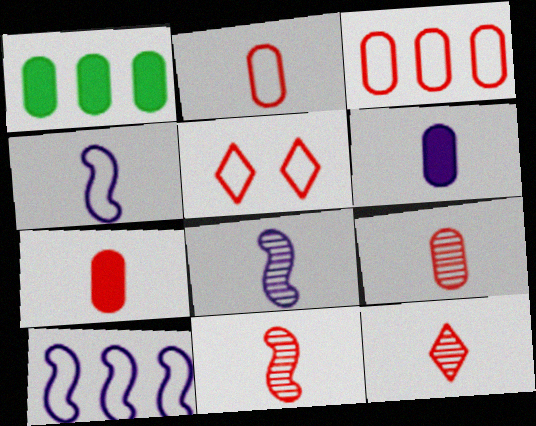[[1, 5, 8], 
[2, 7, 9], 
[9, 11, 12]]